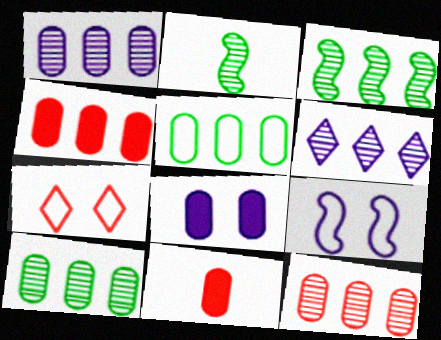[[1, 4, 5], 
[1, 10, 12], 
[3, 6, 12]]